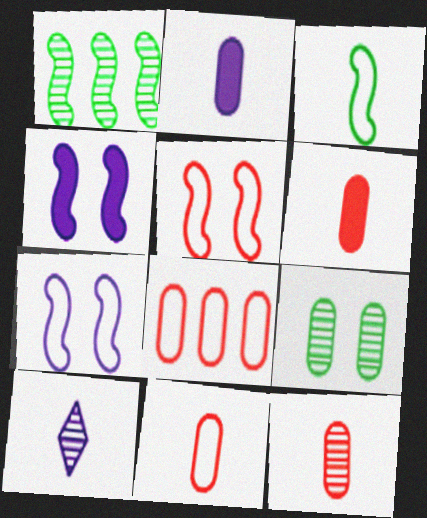[[2, 8, 9], 
[3, 6, 10], 
[6, 11, 12]]